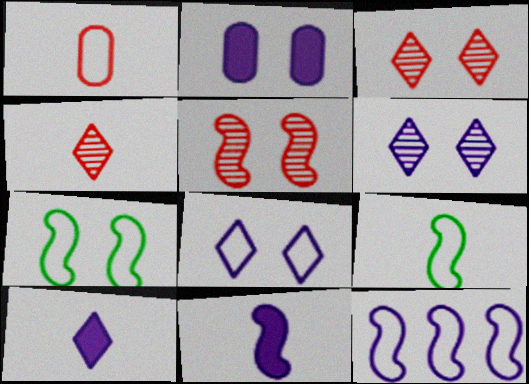[[2, 3, 7]]